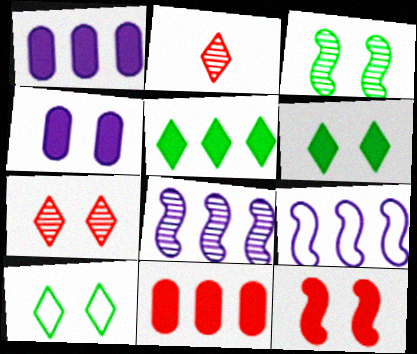[[4, 6, 12]]